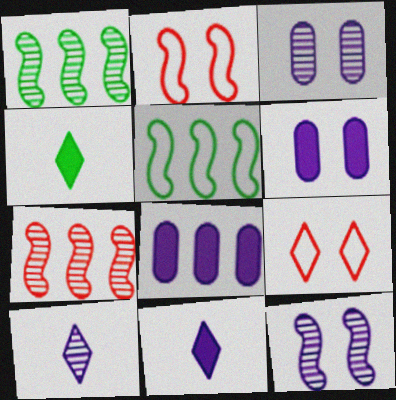[]